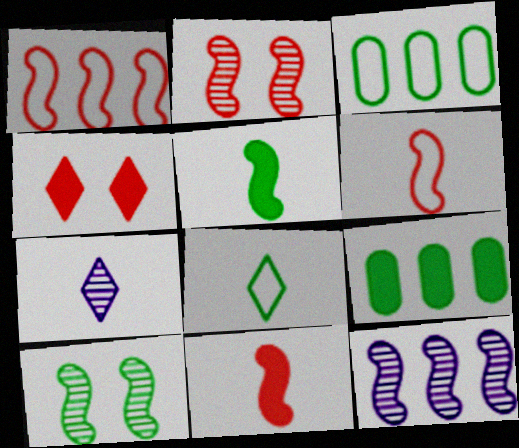[[1, 2, 11], 
[8, 9, 10]]